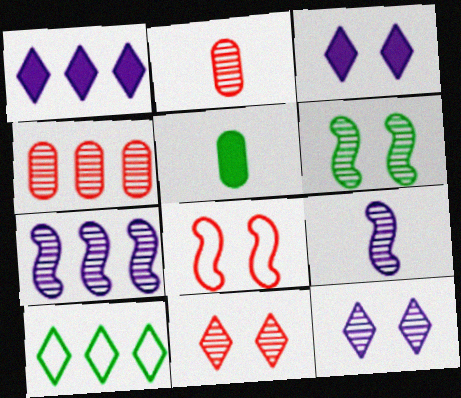[[5, 6, 10]]